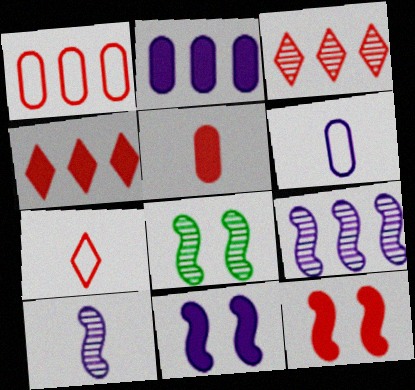[[2, 7, 8], 
[4, 5, 12], 
[4, 6, 8]]